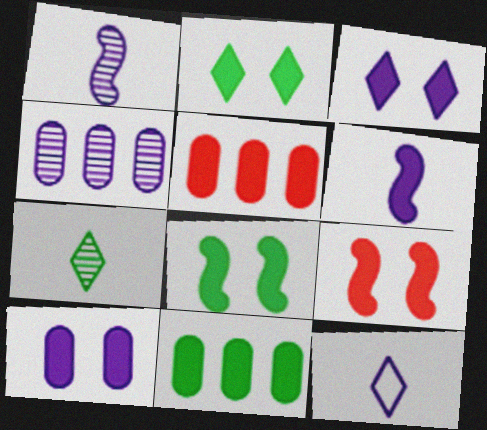[[2, 5, 6], 
[2, 9, 10]]